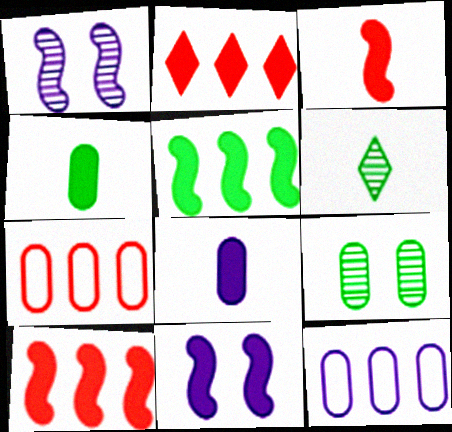[[2, 4, 11], 
[3, 5, 11], 
[6, 7, 11], 
[7, 8, 9]]